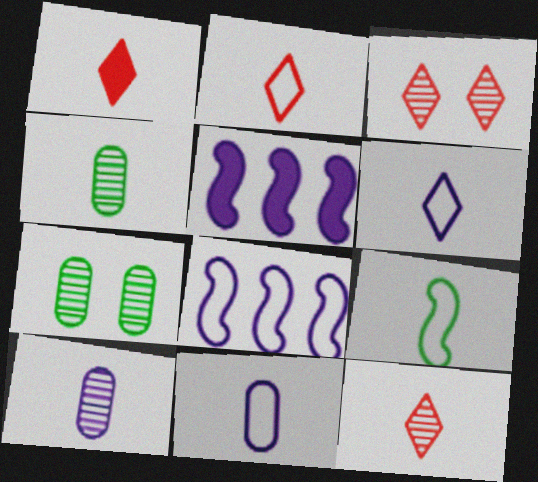[[1, 2, 12], 
[1, 7, 8], 
[1, 9, 10], 
[2, 5, 7], 
[2, 9, 11]]